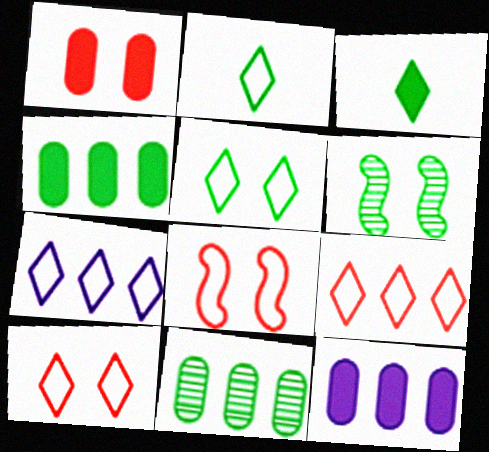[[2, 4, 6], 
[2, 7, 10]]